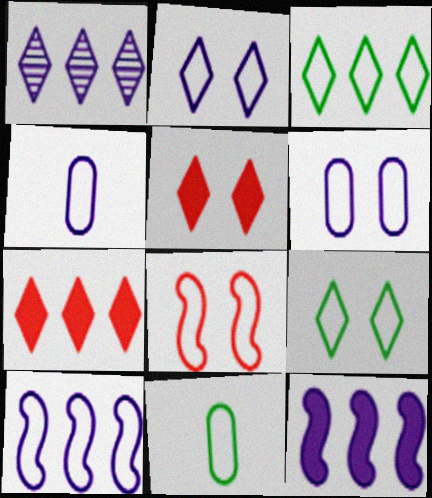[[1, 3, 7], 
[2, 4, 10], 
[3, 4, 8], 
[6, 8, 9]]